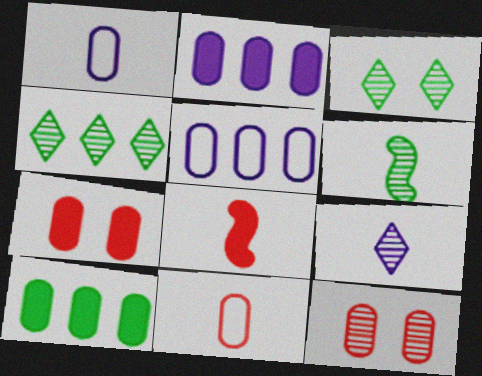[[1, 10, 12], 
[3, 5, 8]]